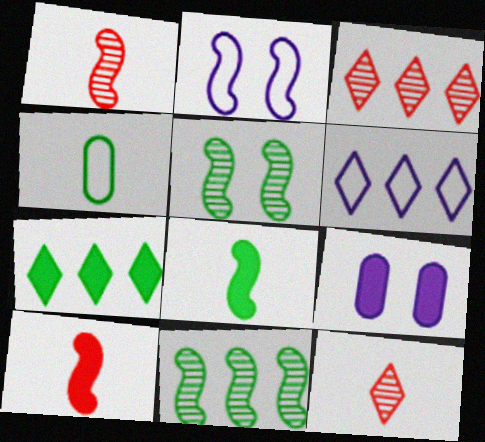[[2, 10, 11], 
[3, 6, 7], 
[4, 5, 7], 
[7, 9, 10]]